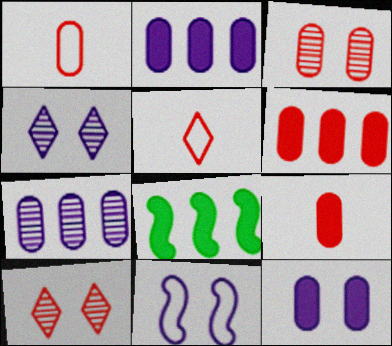[[1, 3, 6], 
[1, 4, 8], 
[4, 11, 12]]